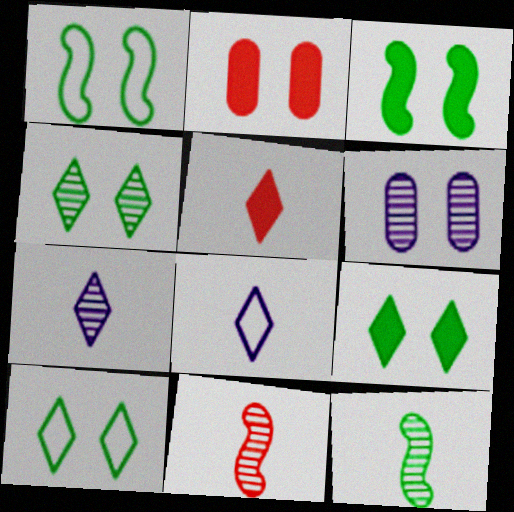[[4, 9, 10]]